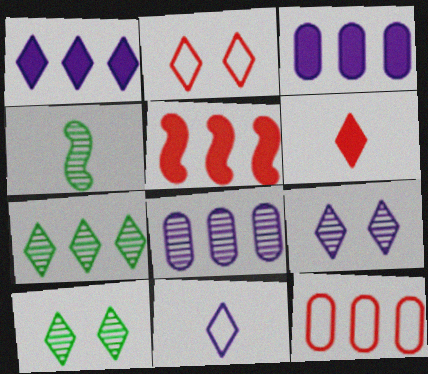[[1, 9, 11], 
[2, 3, 4]]